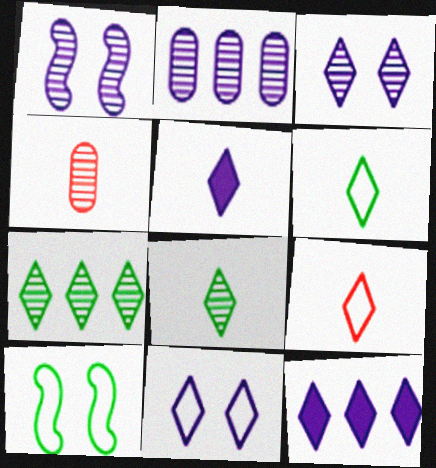[[1, 4, 7], 
[4, 10, 12], 
[5, 8, 9]]